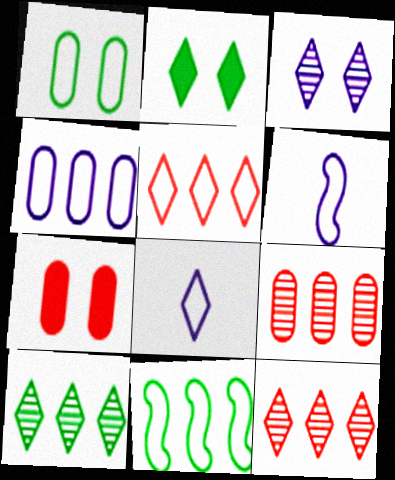[[1, 5, 6], 
[2, 6, 9], 
[2, 8, 12], 
[4, 5, 11], 
[6, 7, 10]]